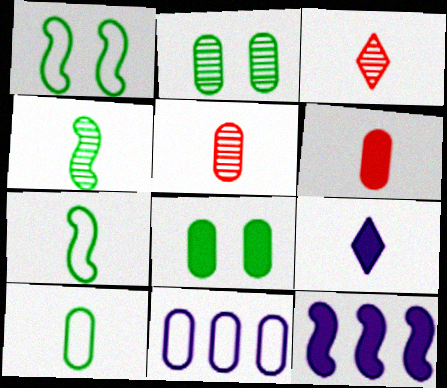[[2, 6, 11], 
[5, 7, 9], 
[5, 8, 11]]